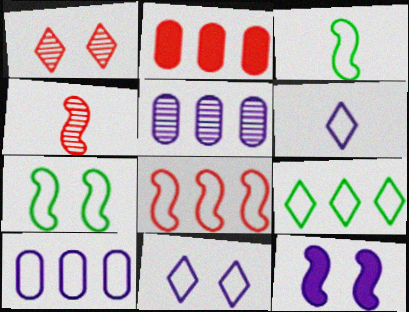[[5, 6, 12], 
[8, 9, 10]]